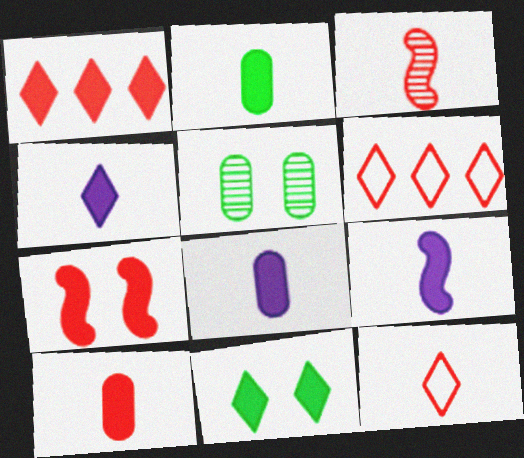[[1, 4, 11], 
[1, 7, 10], 
[2, 8, 10], 
[3, 10, 12], 
[4, 8, 9], 
[5, 6, 9]]